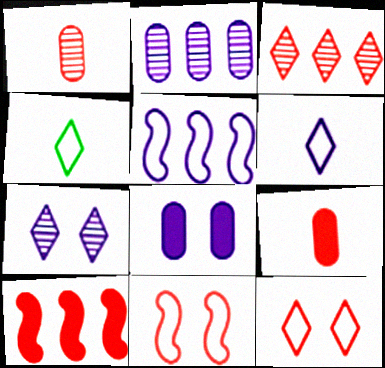[[1, 10, 12], 
[3, 9, 11]]